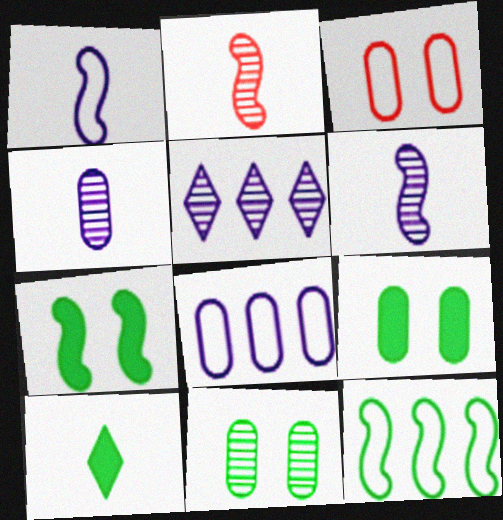[[2, 5, 11], 
[10, 11, 12]]